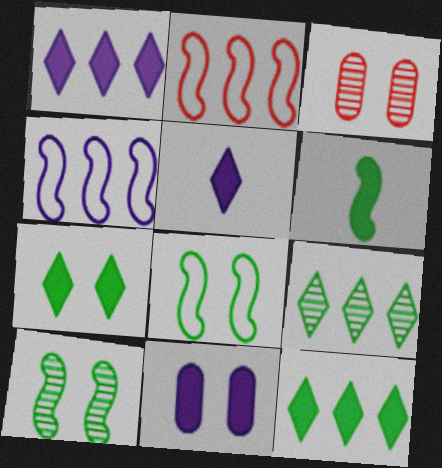[]